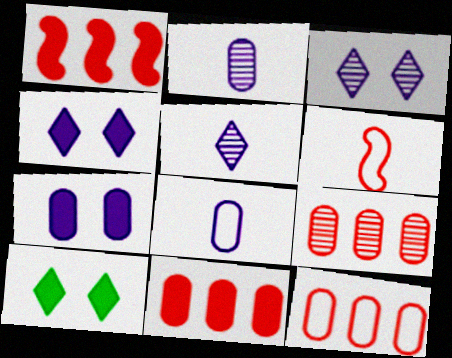[[9, 11, 12]]